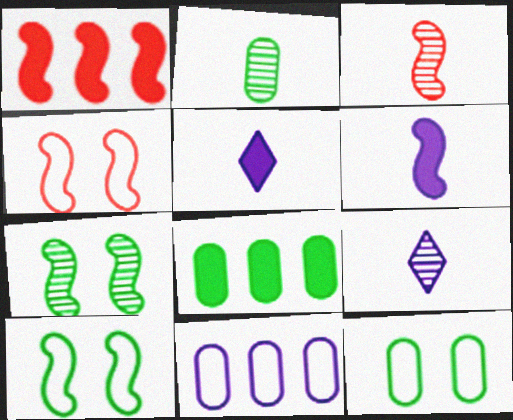[[1, 3, 4], 
[1, 9, 12], 
[2, 3, 9], 
[2, 8, 12], 
[4, 8, 9]]